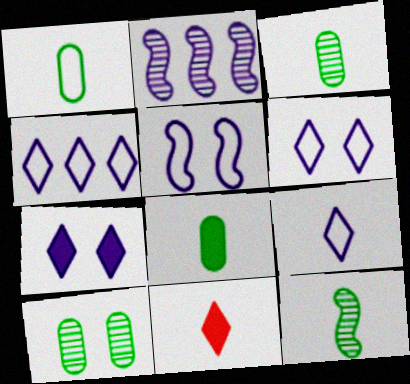[[1, 3, 8], 
[4, 6, 9]]